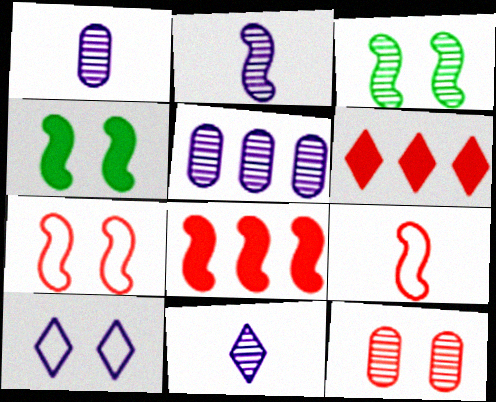[[1, 2, 11], 
[4, 10, 12], 
[6, 9, 12]]